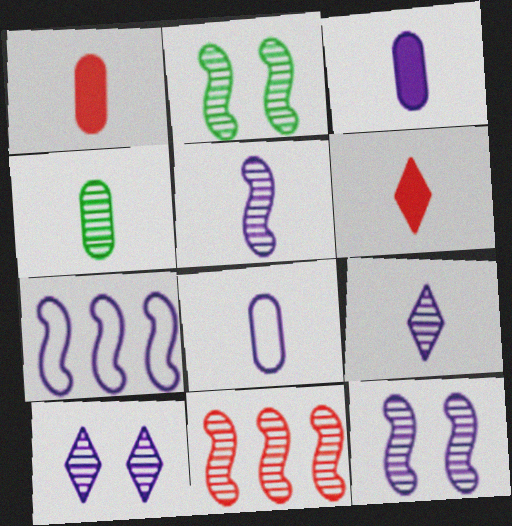[[1, 4, 8], 
[2, 5, 11], 
[3, 7, 10], 
[4, 10, 11]]